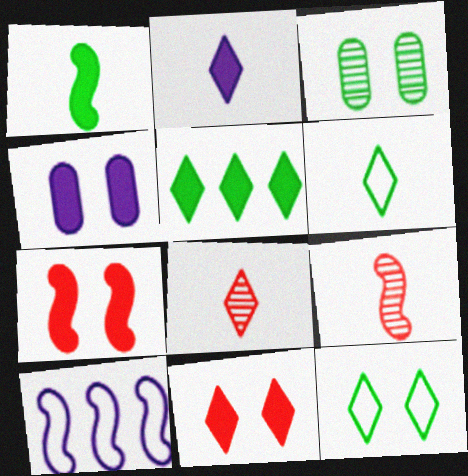[[2, 5, 11], 
[2, 6, 8]]